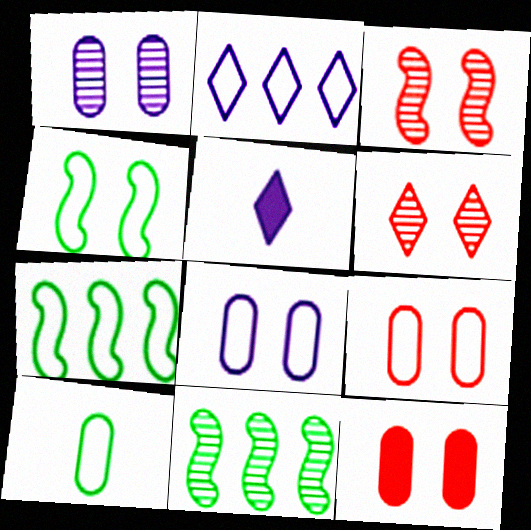[[5, 9, 11]]